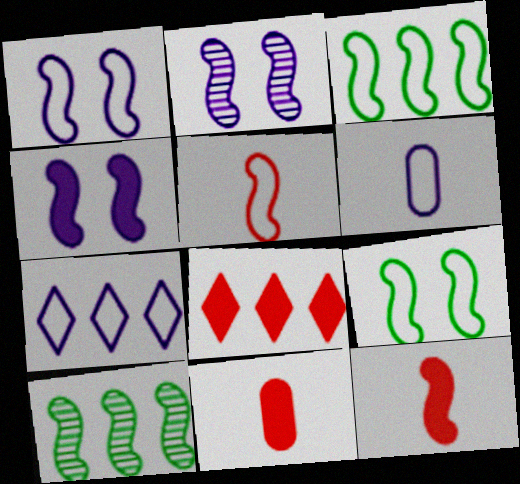[[1, 2, 4], 
[1, 3, 5], 
[1, 6, 7], 
[1, 10, 12], 
[2, 3, 12], 
[4, 5, 10]]